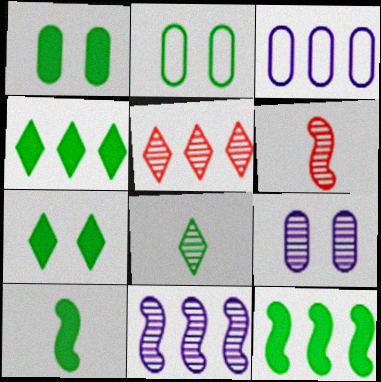[[1, 4, 10], 
[2, 8, 12], 
[3, 5, 12], 
[3, 6, 7]]